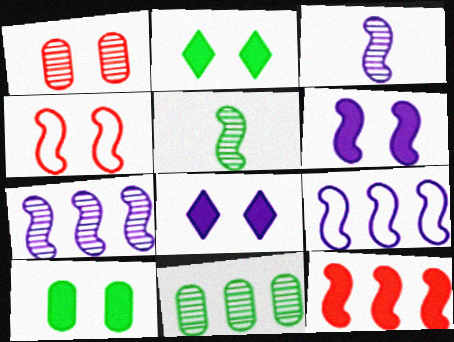[[3, 6, 9]]